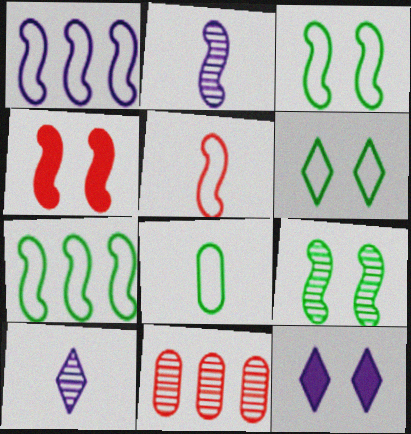[[1, 3, 5], 
[2, 4, 7], 
[6, 7, 8], 
[9, 10, 11]]